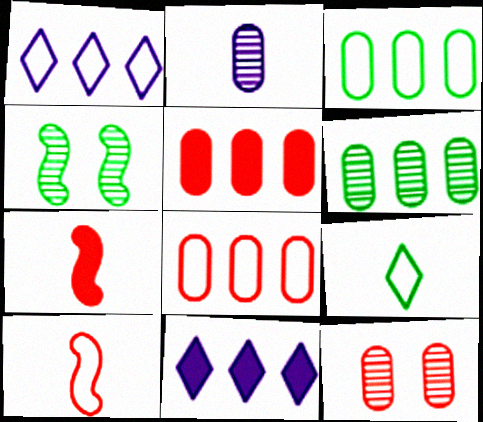[[2, 6, 12], 
[2, 7, 9]]